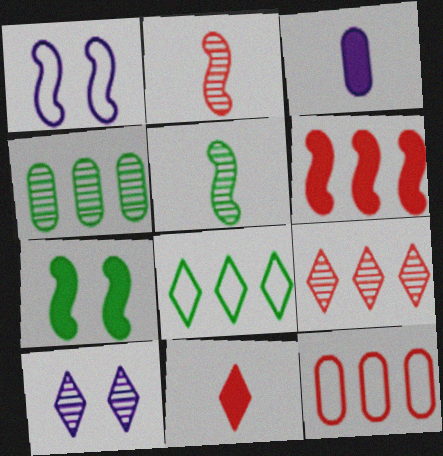[[1, 4, 11], 
[1, 5, 6], 
[2, 4, 10], 
[6, 9, 12], 
[8, 10, 11]]